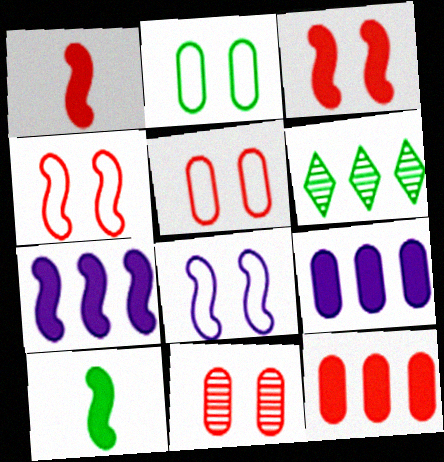[[2, 6, 10], 
[3, 7, 10]]